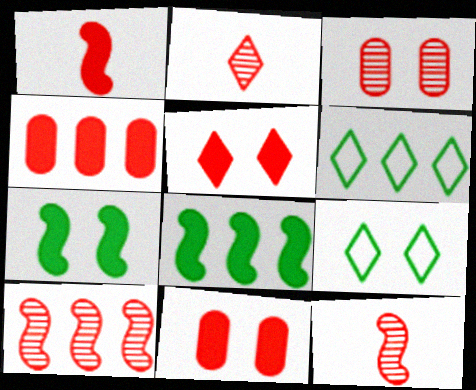[[1, 4, 5], 
[2, 3, 10]]